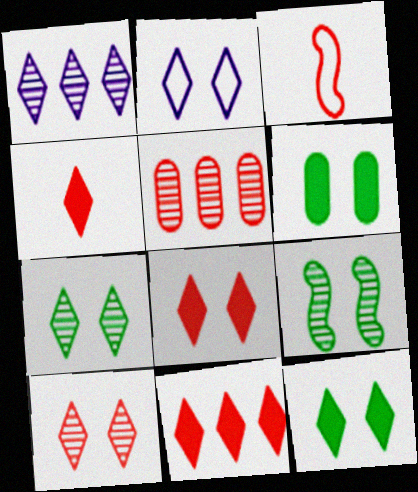[[1, 3, 6], 
[2, 7, 8], 
[2, 10, 12], 
[3, 5, 8], 
[4, 8, 11]]